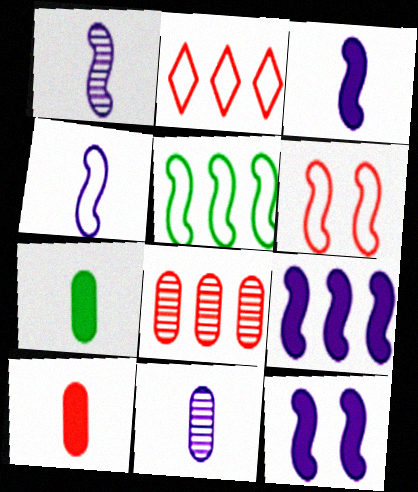[[1, 3, 4], 
[3, 9, 12], 
[4, 5, 6]]